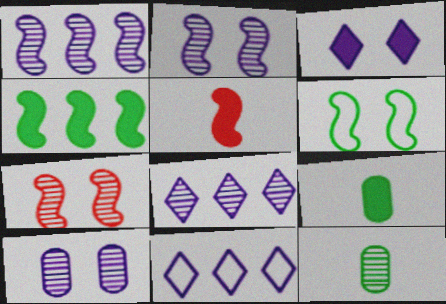[[1, 5, 6], 
[7, 8, 12], 
[7, 9, 11]]